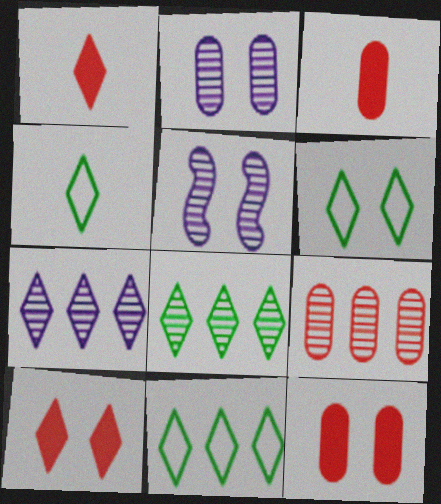[[1, 6, 7], 
[3, 5, 11], 
[4, 6, 11], 
[4, 7, 10], 
[5, 6, 12]]